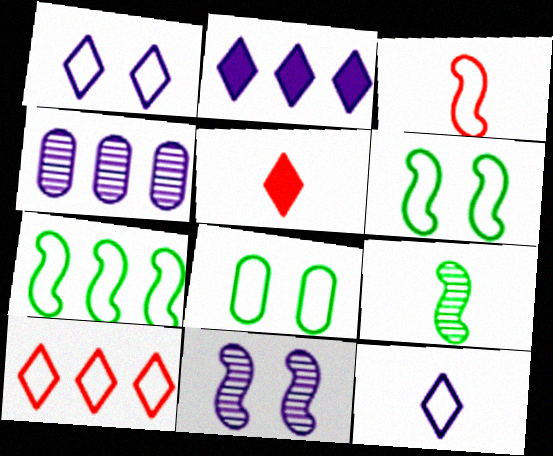[[4, 5, 6]]